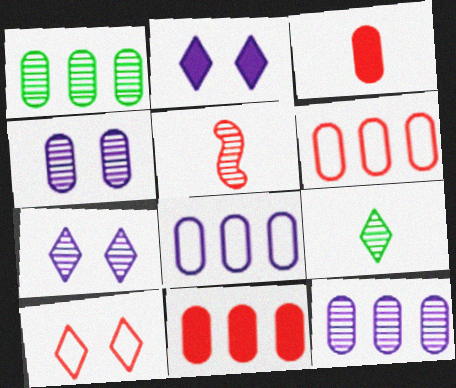[[1, 5, 7], 
[1, 8, 11], 
[5, 10, 11]]